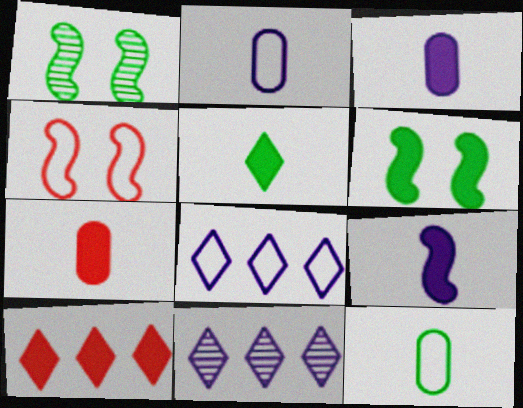[[1, 2, 10], 
[1, 7, 8], 
[3, 6, 10], 
[4, 8, 12], 
[5, 7, 9]]